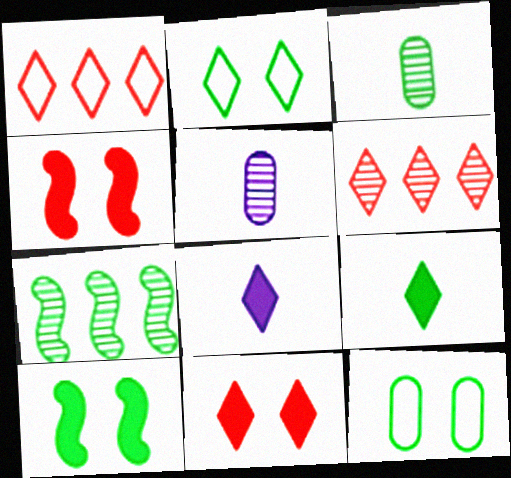[[1, 5, 10], 
[2, 6, 8], 
[7, 9, 12]]